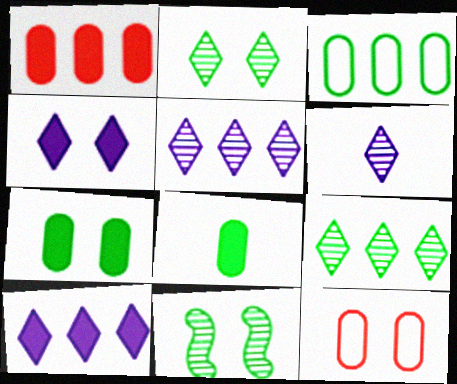[[4, 11, 12]]